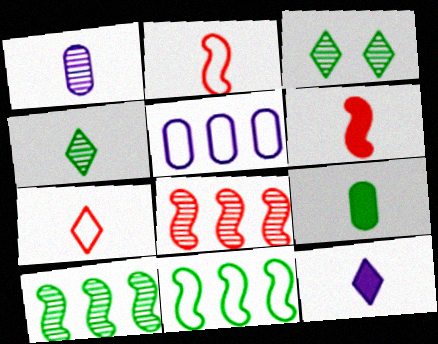[[1, 3, 8], 
[3, 5, 6], 
[3, 9, 11], 
[4, 7, 12], 
[6, 9, 12]]